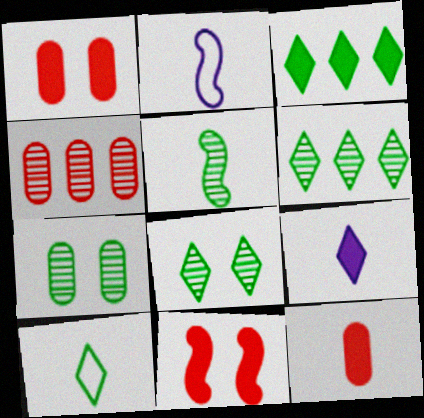[[1, 2, 6], 
[3, 8, 10], 
[5, 6, 7]]